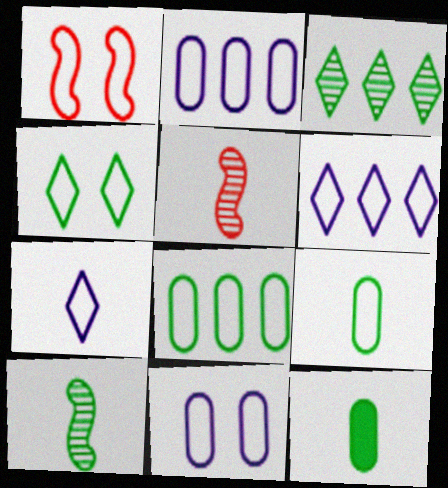[[1, 4, 11], 
[1, 6, 9], 
[1, 7, 8], 
[5, 7, 12]]